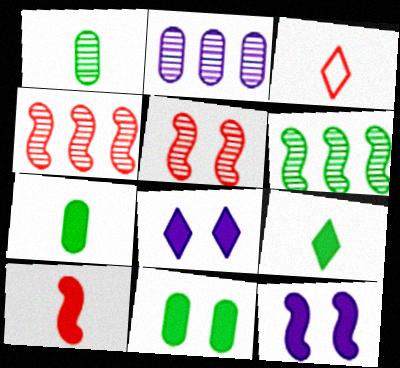[]